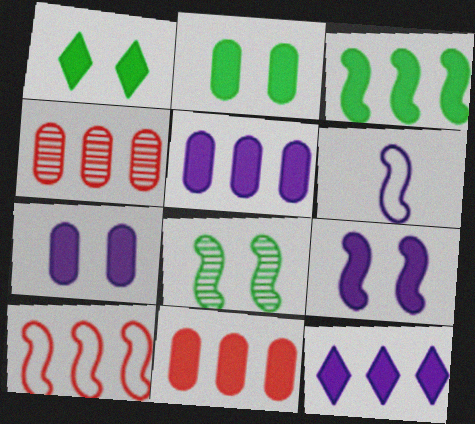[[1, 4, 6], 
[3, 11, 12]]